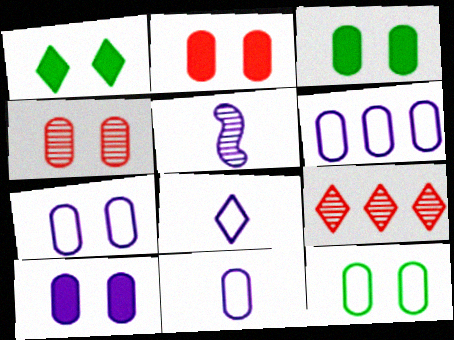[[1, 8, 9], 
[2, 3, 10], 
[3, 4, 7], 
[4, 10, 12], 
[6, 7, 11]]